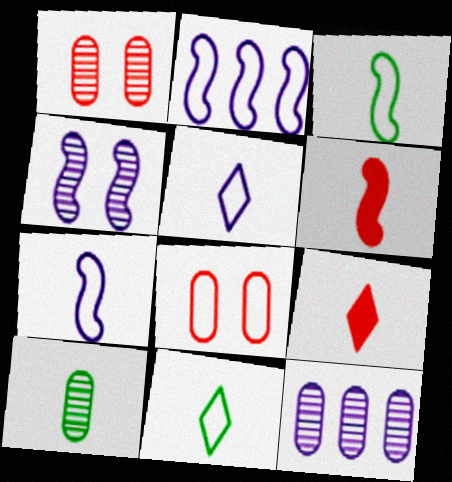[[1, 10, 12], 
[2, 8, 11], 
[5, 6, 10], 
[7, 9, 10]]